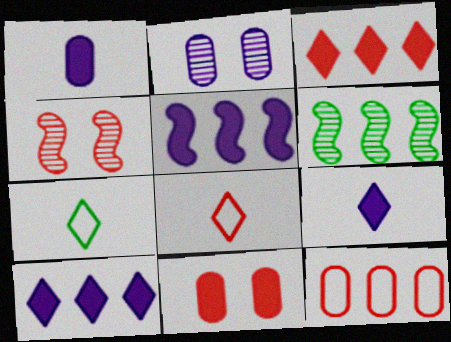[[6, 10, 12]]